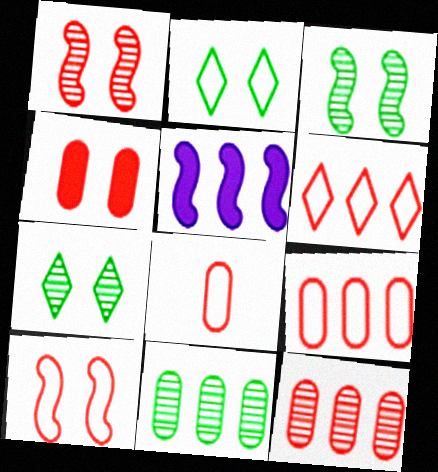[[4, 8, 12], 
[5, 6, 11], 
[5, 7, 8], 
[6, 8, 10]]